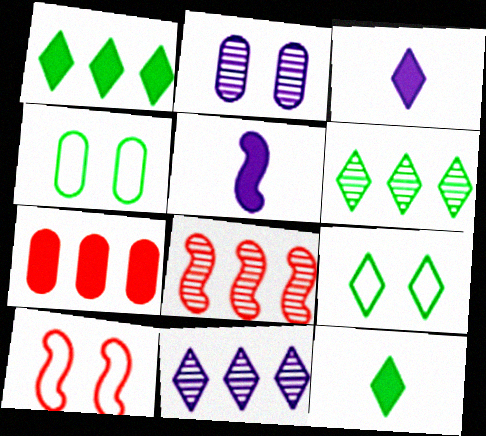[[3, 4, 8], 
[6, 9, 12]]